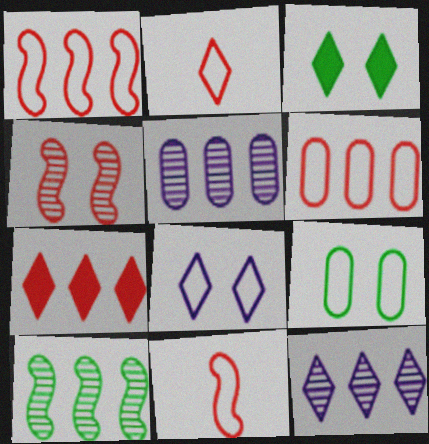[[2, 3, 12], 
[3, 5, 11]]